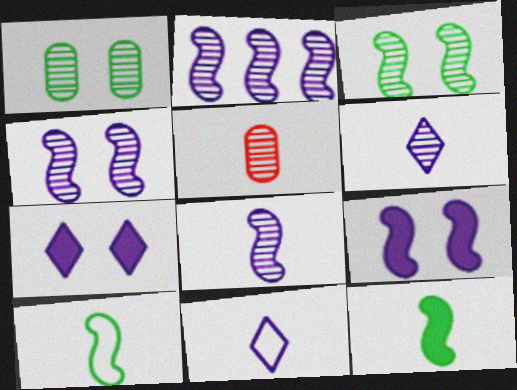[[2, 4, 8], 
[5, 11, 12]]